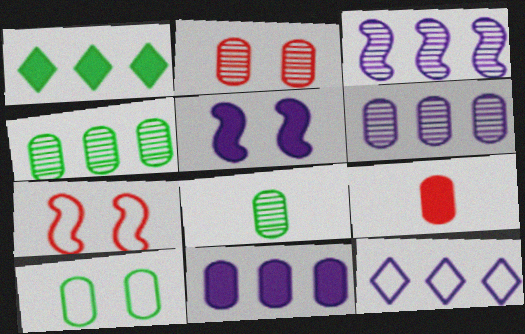[[1, 5, 9], 
[2, 6, 8], 
[3, 11, 12], 
[6, 9, 10]]